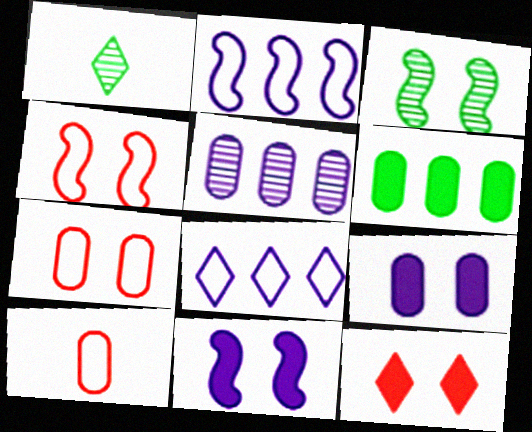[[1, 8, 12], 
[3, 4, 11]]